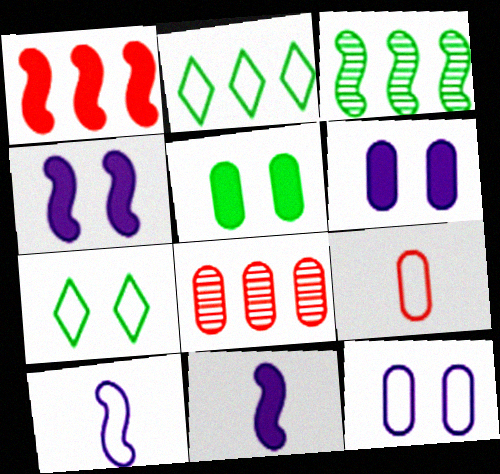[[7, 8, 11]]